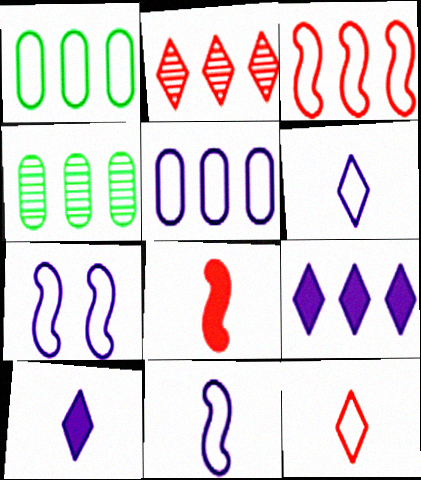[[1, 7, 12], 
[3, 4, 9], 
[5, 6, 7]]